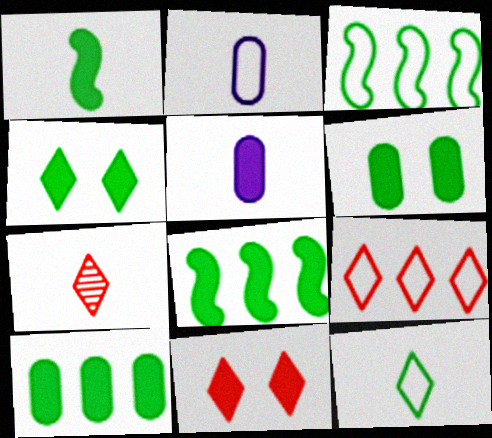[[1, 2, 7], 
[1, 4, 10], 
[5, 8, 11], 
[7, 9, 11]]